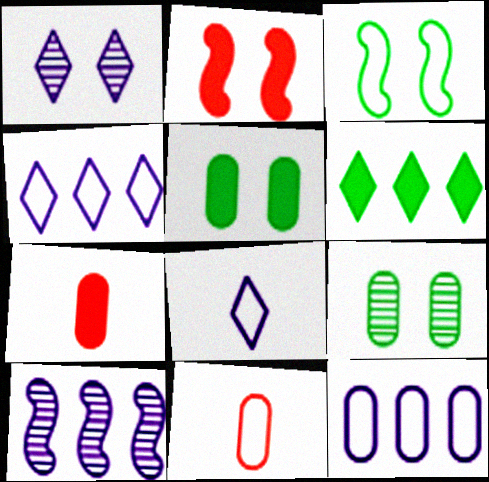[[3, 4, 11], 
[7, 9, 12]]